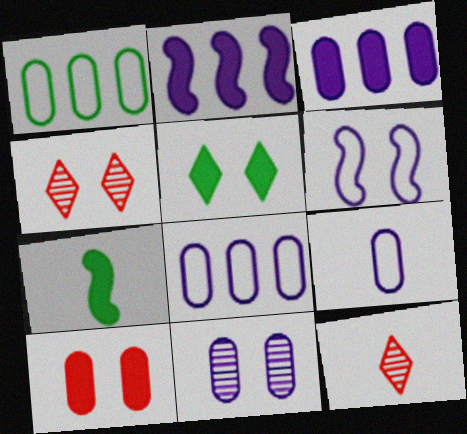[[3, 9, 11], 
[4, 7, 8], 
[7, 9, 12]]